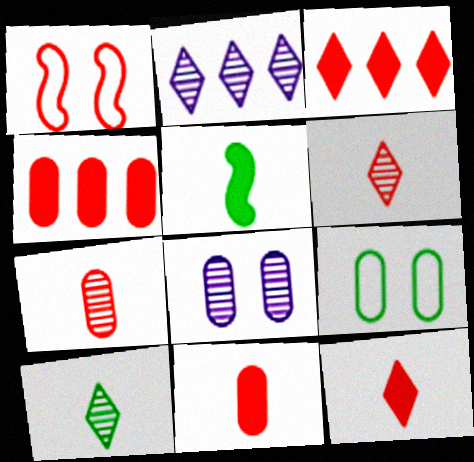[[1, 3, 7], 
[1, 4, 6]]